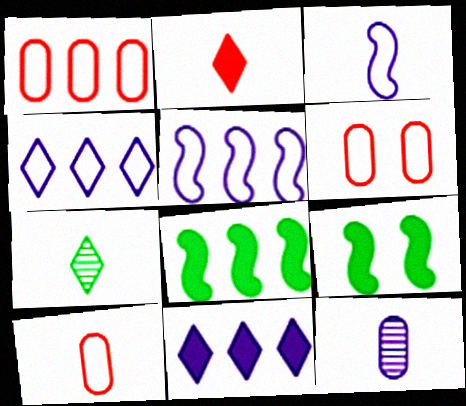[[1, 6, 10]]